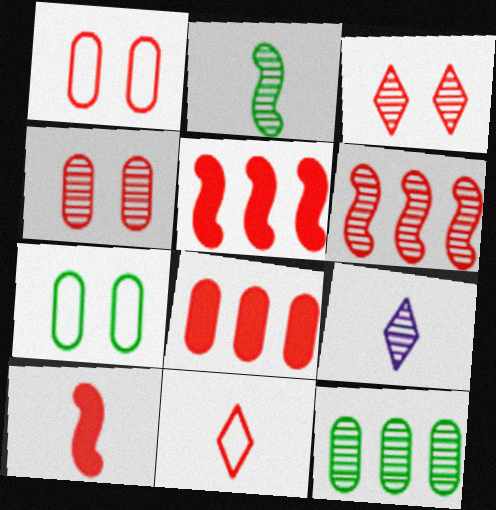[[4, 5, 11], 
[5, 7, 9]]